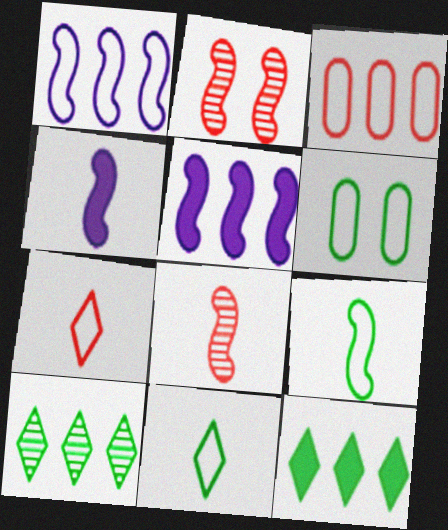[[1, 6, 7], 
[2, 5, 9], 
[3, 5, 10], 
[4, 8, 9]]